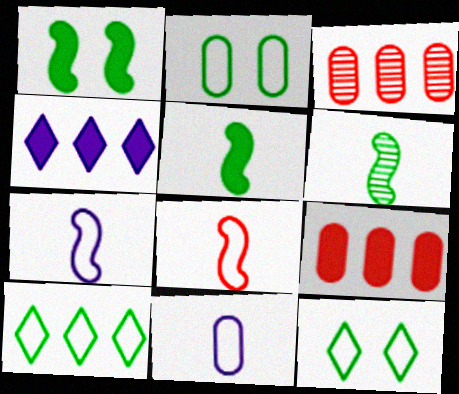[]